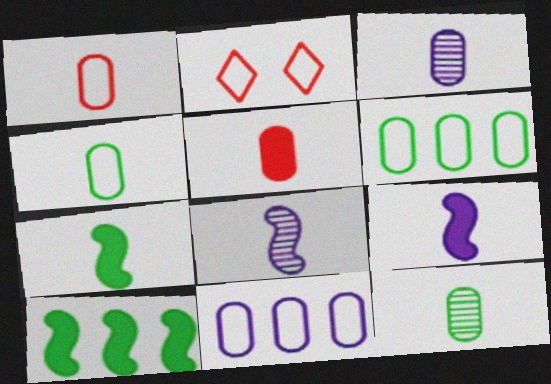[[2, 3, 10], 
[3, 4, 5]]